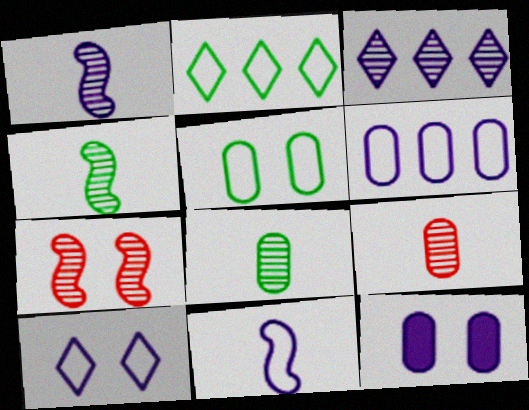[[3, 7, 8], 
[3, 11, 12], 
[6, 10, 11]]